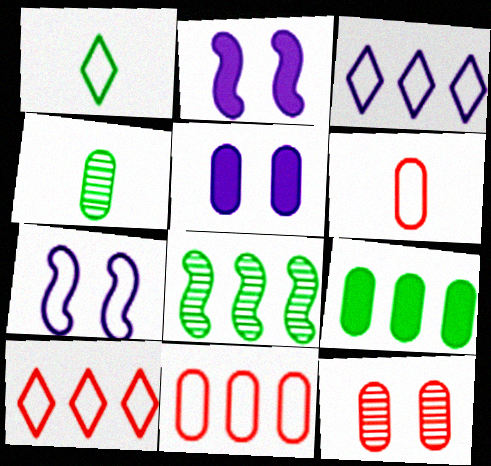[[1, 7, 11], 
[2, 4, 10], 
[4, 5, 11]]